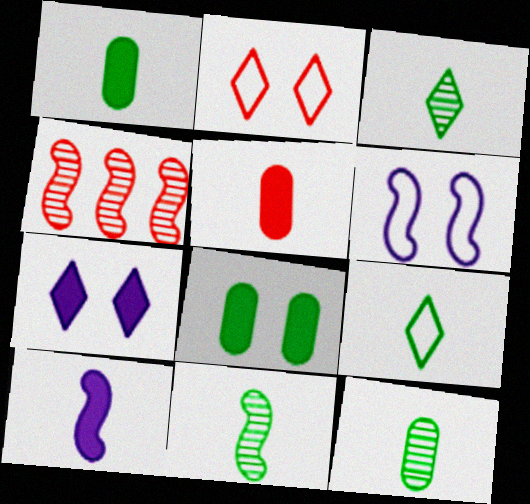[[1, 9, 11], 
[2, 4, 5], 
[3, 11, 12]]